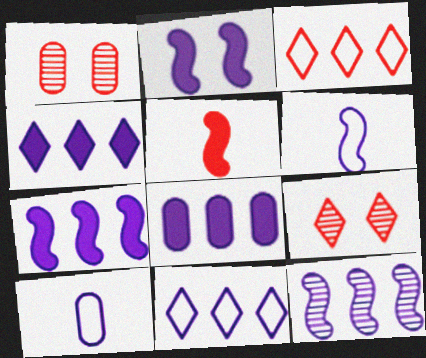[[1, 3, 5], 
[2, 6, 12], 
[4, 7, 8], 
[8, 11, 12]]